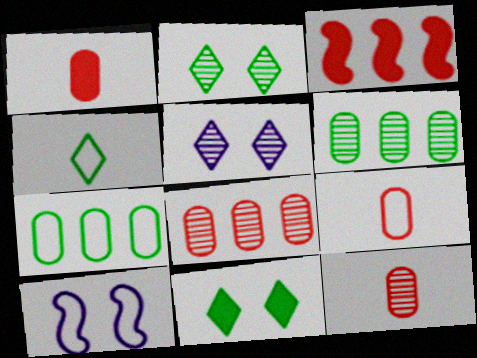[[1, 9, 12]]